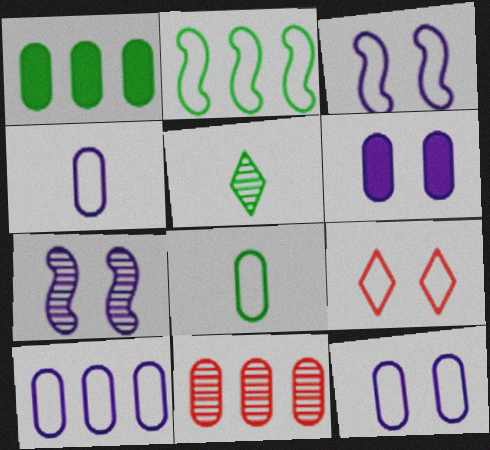[[1, 10, 11], 
[2, 4, 9], 
[4, 10, 12], 
[5, 7, 11], 
[6, 8, 11]]